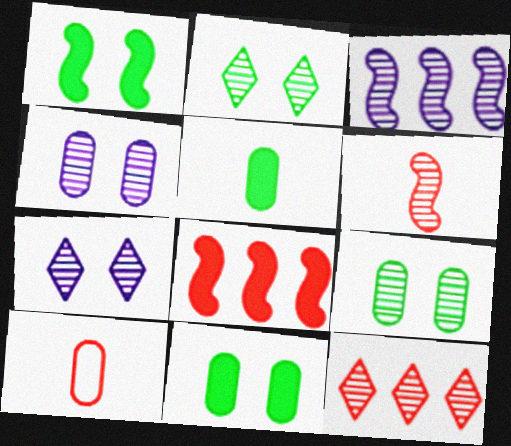[]